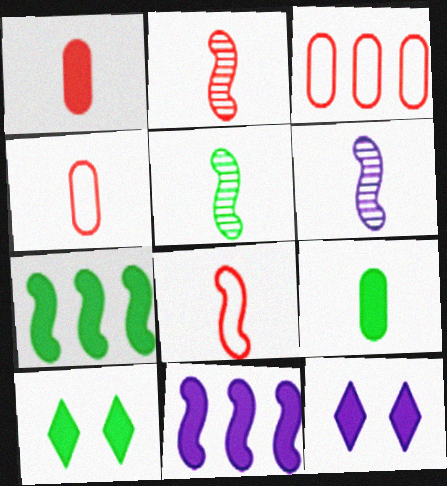[[1, 7, 12], 
[1, 10, 11], 
[2, 5, 6], 
[3, 5, 12], 
[3, 6, 10], 
[7, 9, 10]]